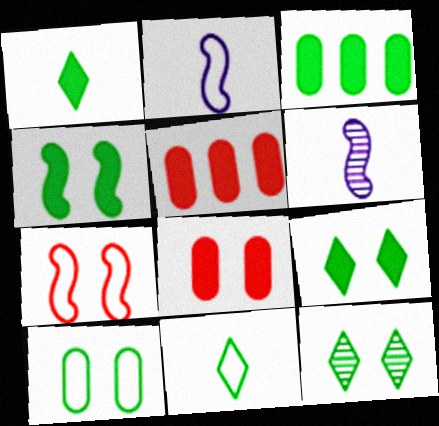[[1, 3, 4], 
[2, 5, 12], 
[4, 10, 12]]